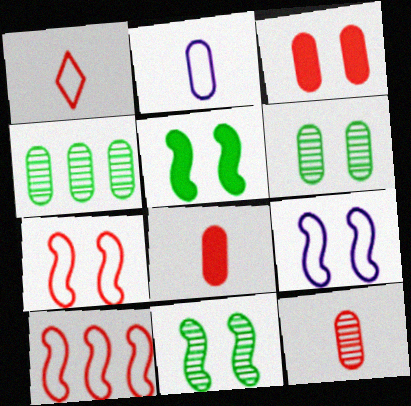[[2, 3, 4]]